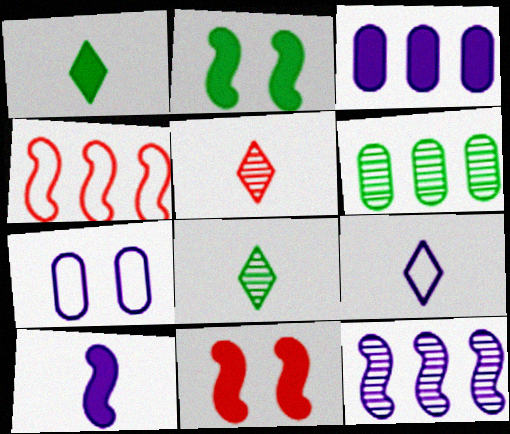[[1, 3, 11], 
[1, 5, 9], 
[6, 9, 11]]